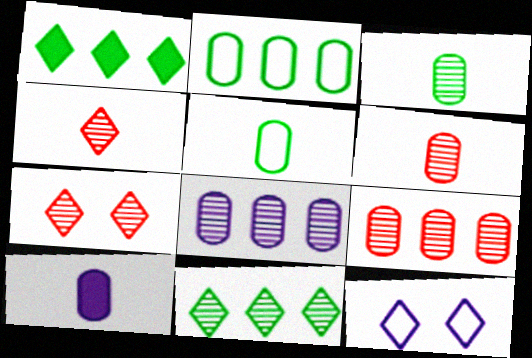[[1, 4, 12], 
[5, 6, 10]]